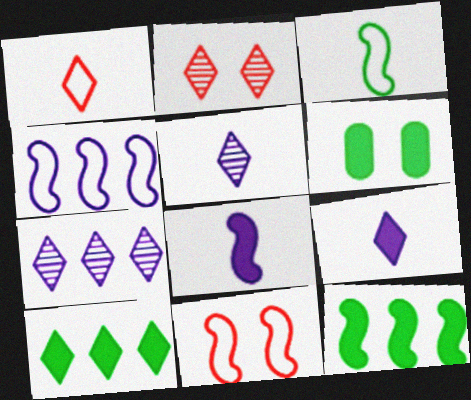[[3, 4, 11]]